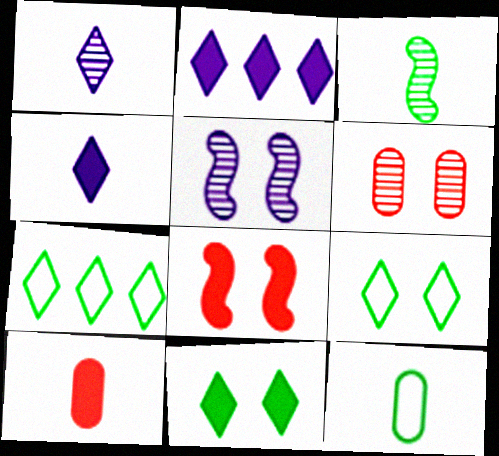[[5, 7, 10]]